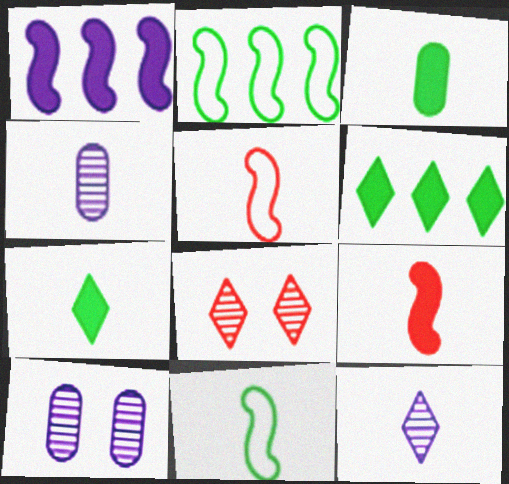[[3, 5, 12], 
[4, 5, 7], 
[5, 6, 10]]